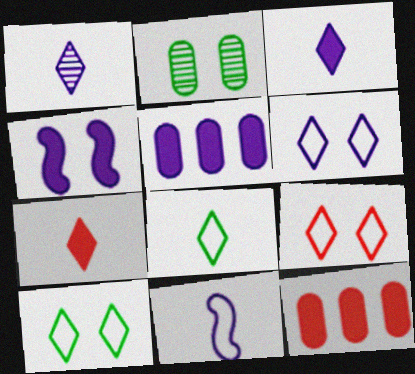[[1, 7, 8], 
[2, 4, 9], 
[3, 4, 5], 
[6, 9, 10]]